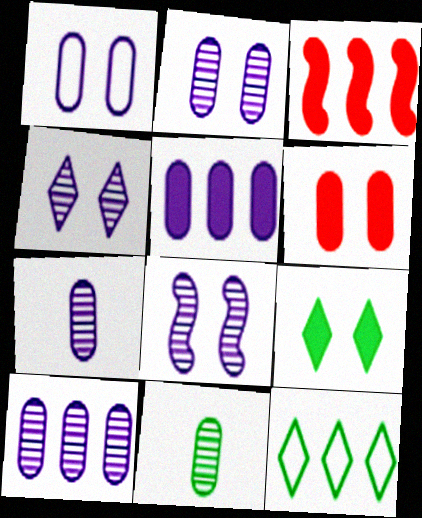[[1, 5, 7], 
[2, 4, 8], 
[2, 7, 10], 
[3, 10, 12]]